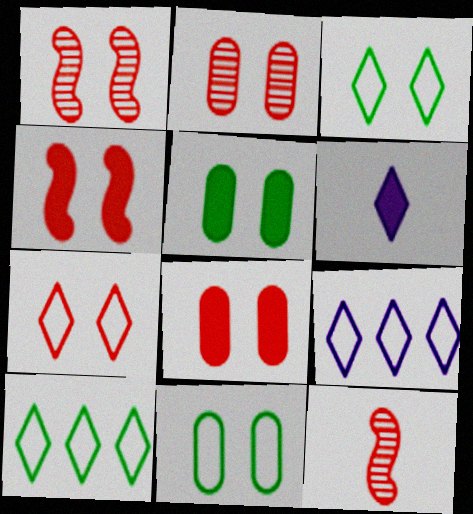[[1, 7, 8], 
[2, 4, 7], 
[5, 9, 12]]